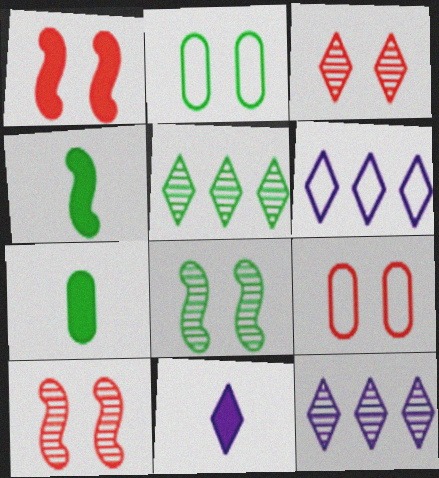[[1, 3, 9], 
[2, 4, 5], 
[4, 9, 12], 
[6, 7, 10]]